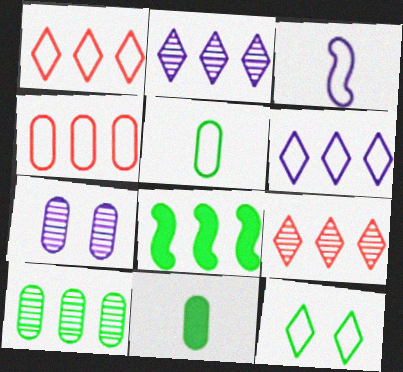[[2, 4, 8], 
[3, 4, 12], 
[4, 7, 11]]